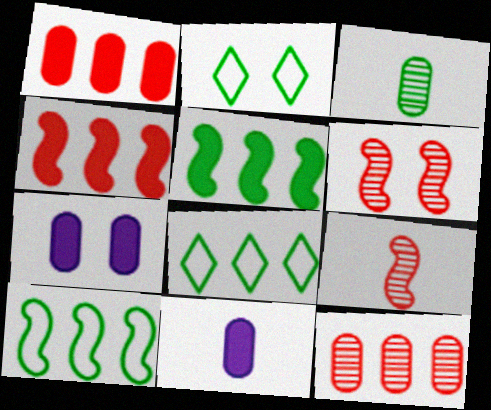[[2, 3, 5], 
[2, 6, 7], 
[6, 8, 11], 
[7, 8, 9]]